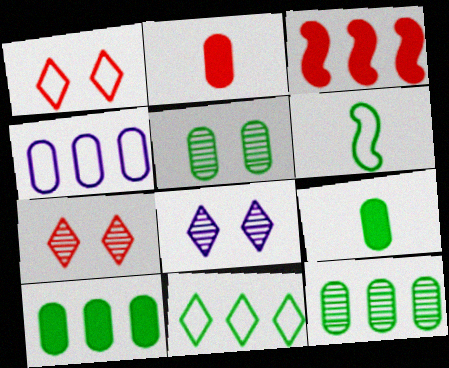[[1, 4, 6], 
[2, 4, 5]]